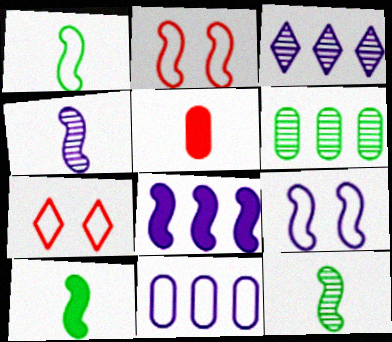[[1, 7, 11], 
[1, 10, 12], 
[2, 8, 12], 
[3, 8, 11], 
[4, 8, 9]]